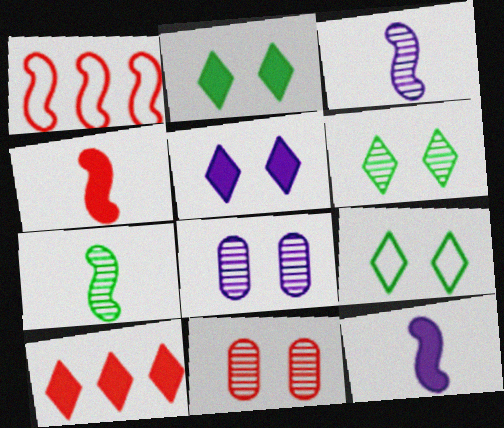[[2, 6, 9]]